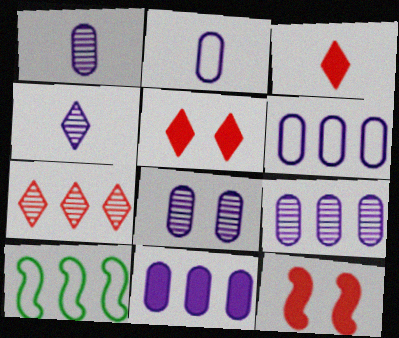[[1, 5, 10], 
[1, 8, 9], 
[2, 8, 11], 
[3, 8, 10], 
[6, 9, 11], 
[7, 10, 11]]